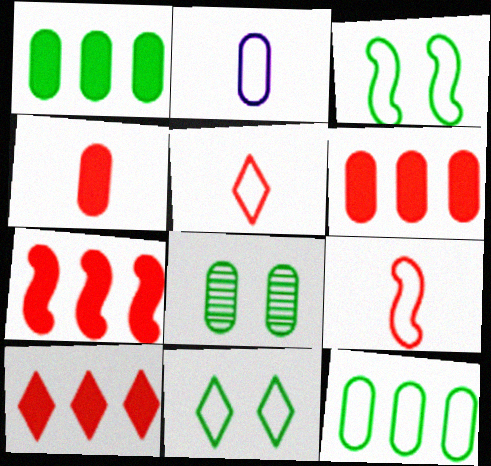[[2, 6, 8], 
[6, 7, 10]]